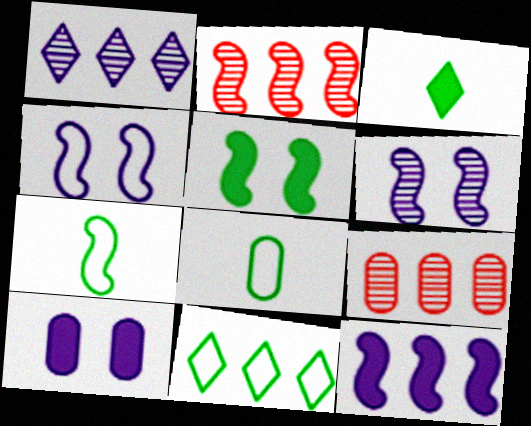[[3, 4, 9], 
[8, 9, 10], 
[9, 11, 12]]